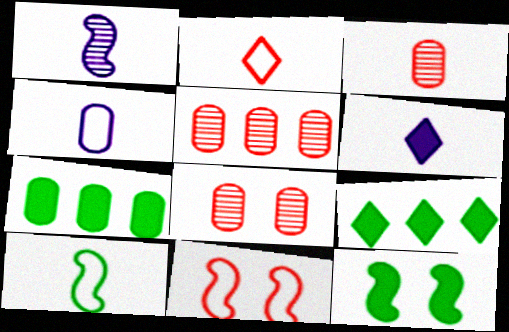[[1, 4, 6], 
[2, 4, 10], 
[3, 5, 8], 
[3, 6, 10], 
[4, 7, 8]]